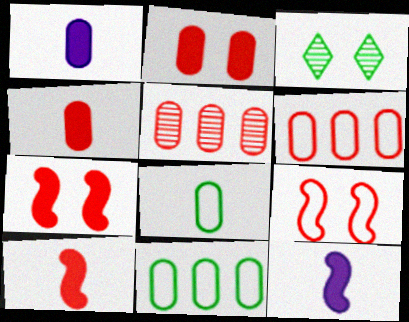[[3, 6, 12]]